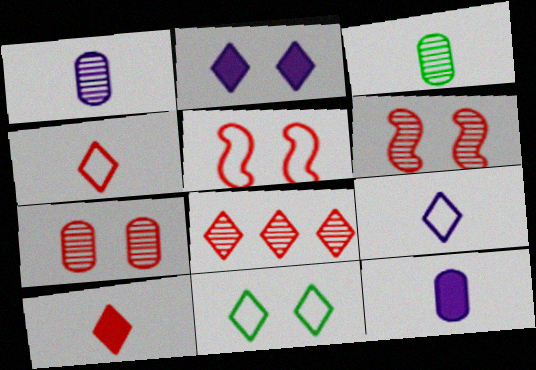[]